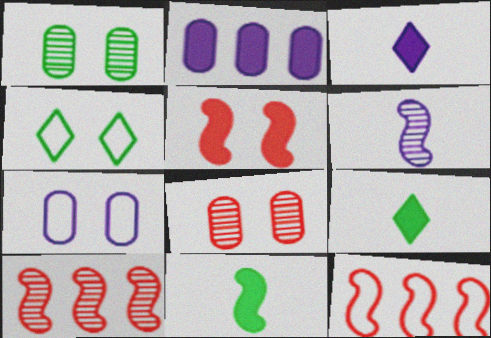[[1, 3, 12], 
[2, 5, 9], 
[7, 9, 10]]